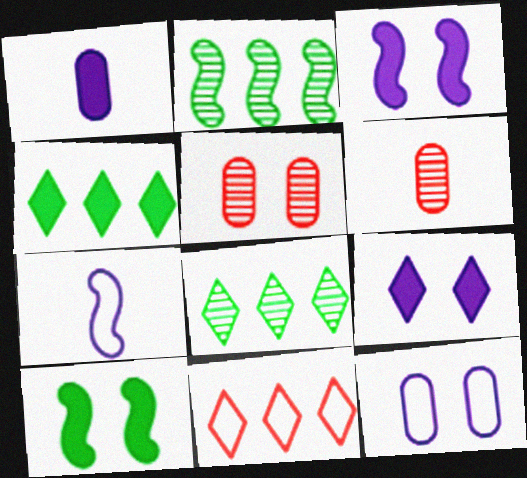[[4, 5, 7]]